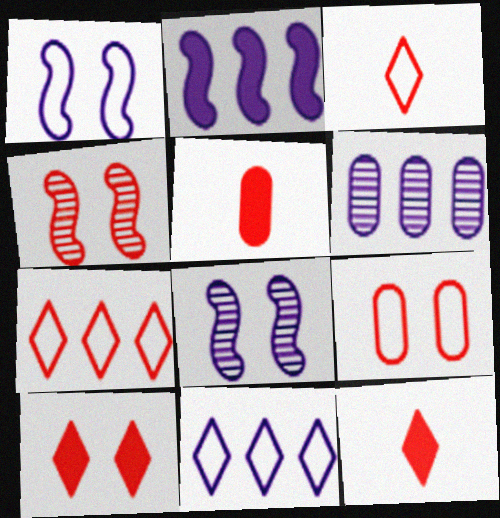[[2, 6, 11], 
[4, 5, 7], 
[4, 9, 10]]